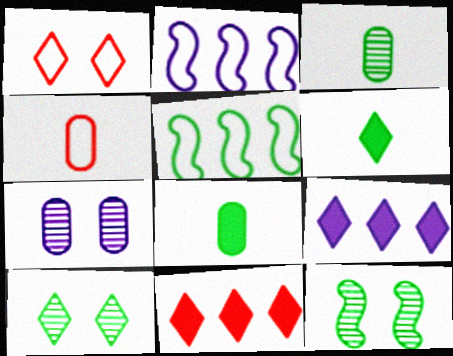[[4, 9, 12], 
[5, 8, 10]]